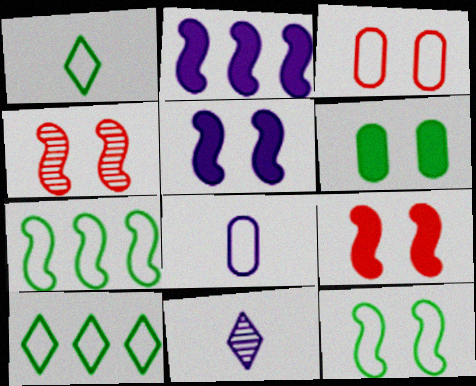[[4, 5, 12]]